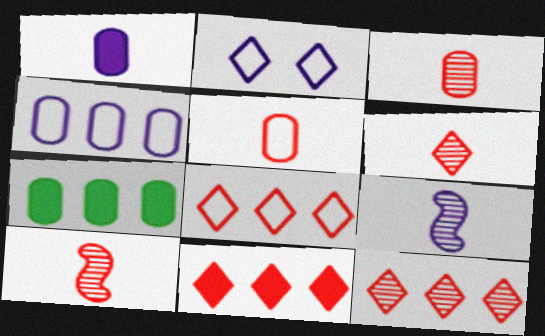[[2, 7, 10], 
[3, 6, 10], 
[8, 11, 12]]